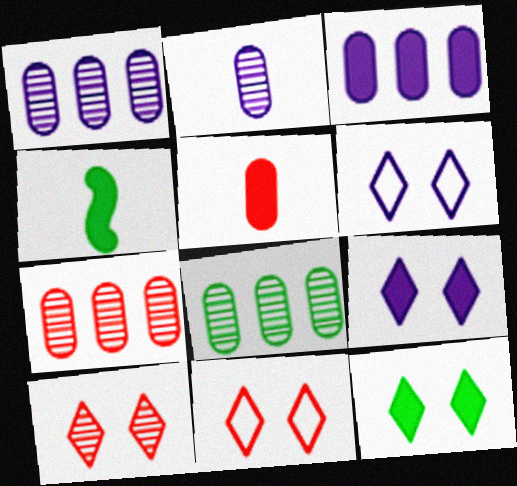[[1, 4, 11], 
[1, 7, 8], 
[4, 6, 7], 
[6, 10, 12]]